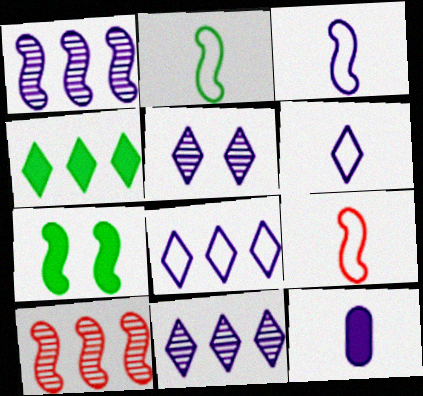[[1, 7, 9], 
[2, 3, 9], 
[3, 7, 10]]